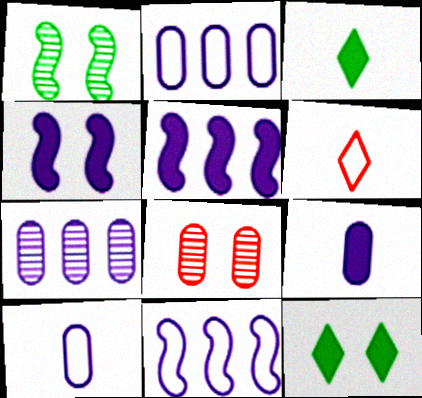[[3, 8, 11]]